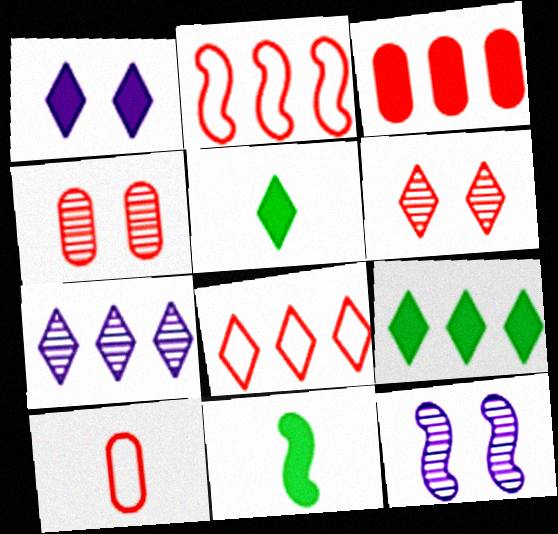[[1, 3, 11], 
[2, 11, 12], 
[3, 4, 10], 
[7, 8, 9], 
[9, 10, 12]]